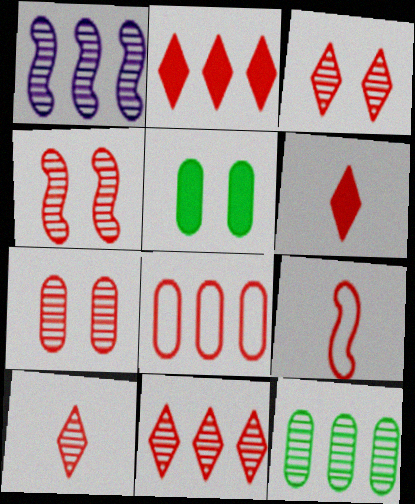[[1, 11, 12], 
[2, 7, 9], 
[3, 4, 7], 
[3, 10, 11], 
[4, 6, 8]]